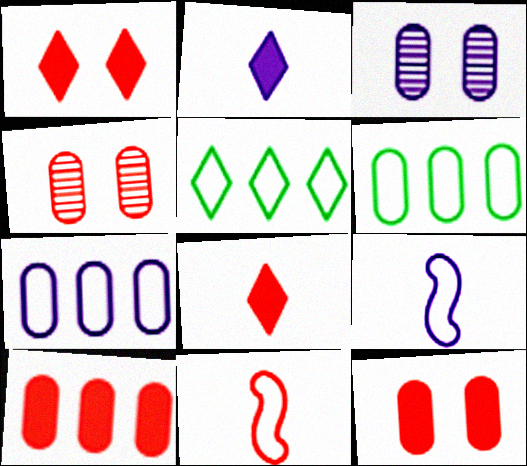[]